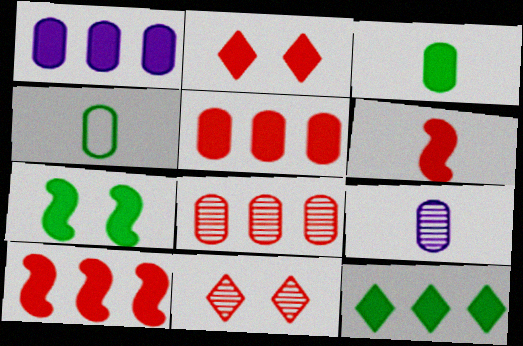[[1, 10, 12], 
[2, 5, 6], 
[3, 7, 12]]